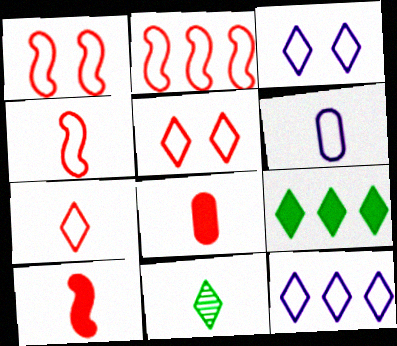[[1, 2, 4], 
[6, 10, 11]]